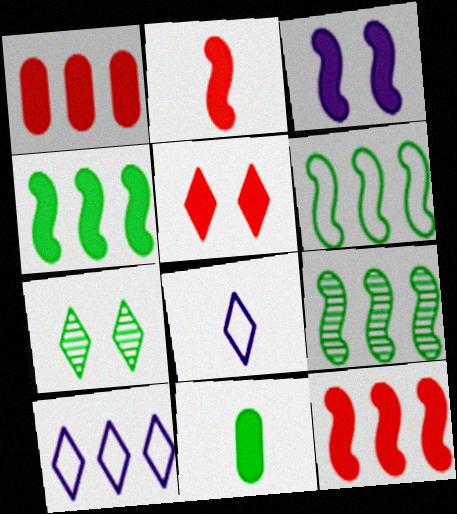[[1, 2, 5], 
[1, 9, 10], 
[2, 3, 4], 
[4, 6, 9], 
[6, 7, 11]]